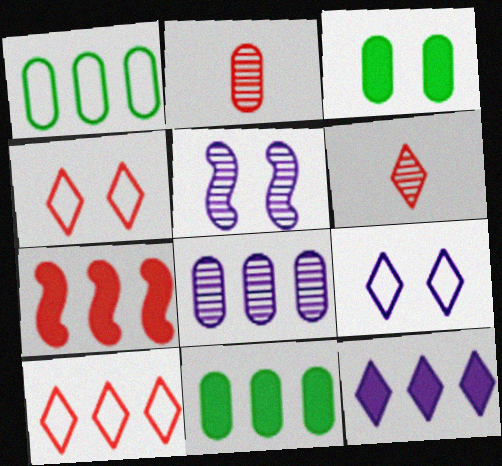[[2, 4, 7], 
[3, 4, 5], 
[7, 11, 12]]